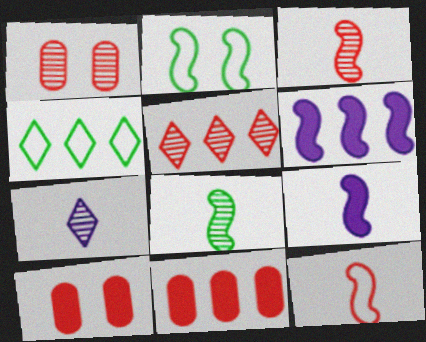[[1, 3, 5], 
[1, 4, 9], 
[2, 3, 6], 
[2, 7, 11], 
[5, 10, 12], 
[8, 9, 12]]